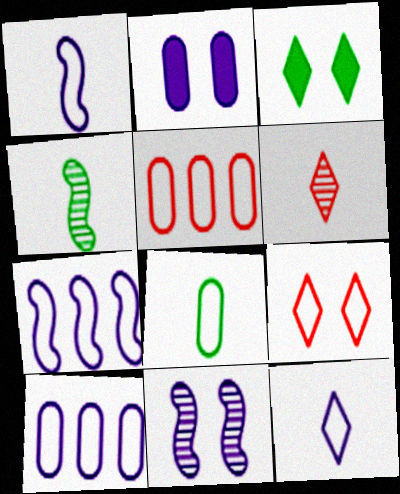[[7, 8, 9]]